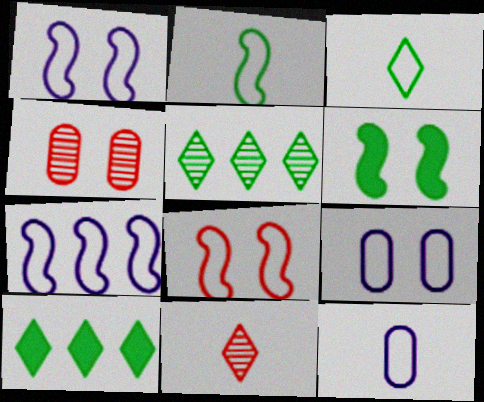[[2, 7, 8]]